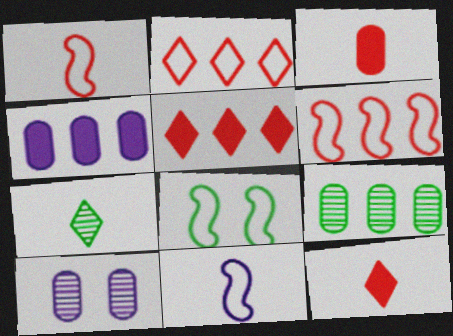[[3, 7, 11], 
[6, 8, 11]]